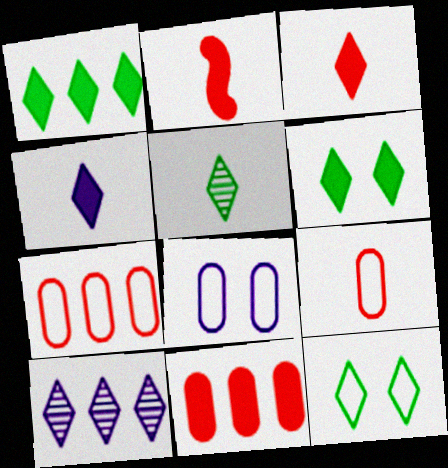[[1, 5, 12], 
[3, 10, 12]]